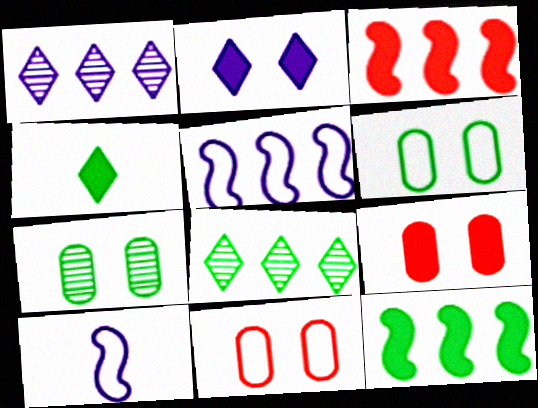[[8, 9, 10]]